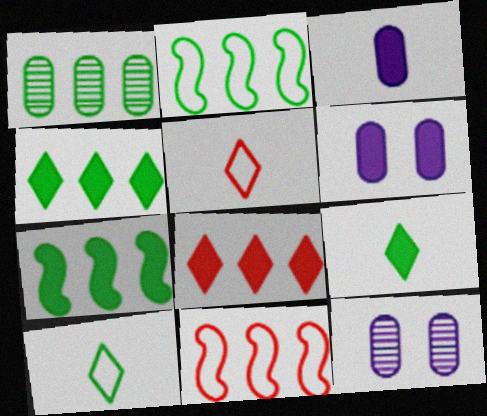[[1, 2, 4], 
[5, 7, 12], 
[9, 11, 12]]